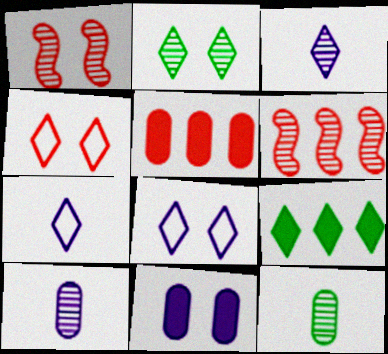[[2, 6, 10], 
[3, 4, 9]]